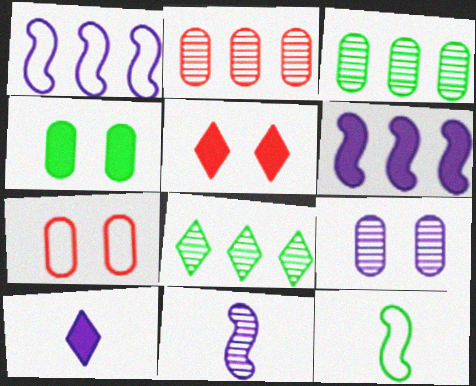[[1, 9, 10], 
[4, 7, 9], 
[4, 8, 12]]